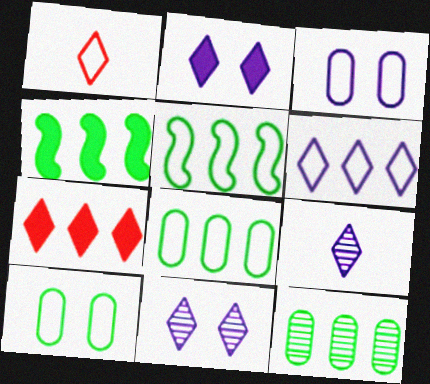[[1, 3, 5], 
[2, 6, 9]]